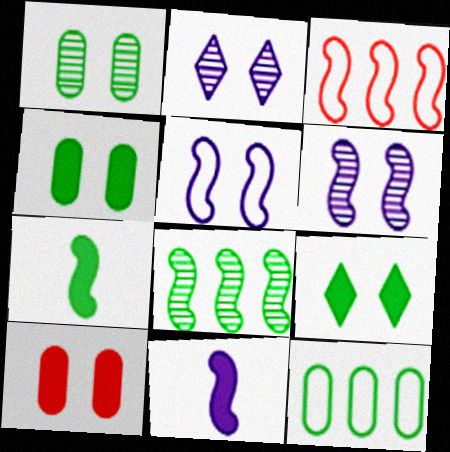[[3, 6, 7]]